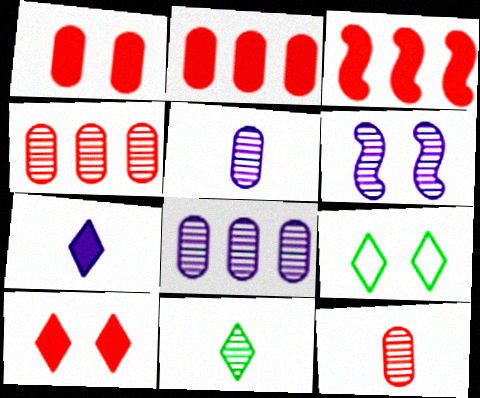[[1, 6, 9], 
[3, 5, 9], 
[4, 6, 11]]